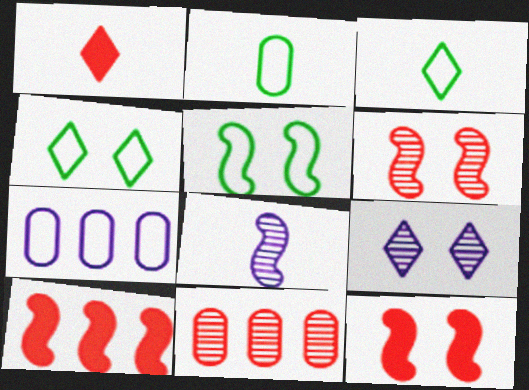[[1, 2, 8], 
[2, 9, 10], 
[5, 8, 10]]